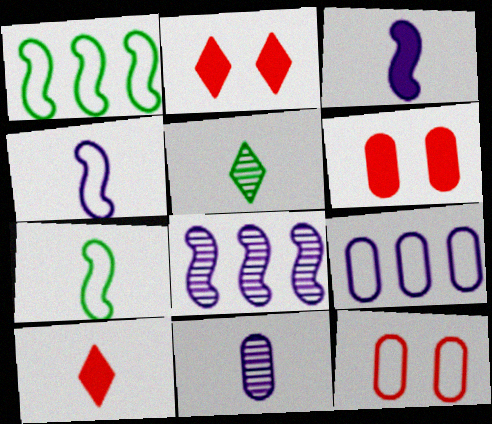[[1, 2, 11], 
[7, 10, 11]]